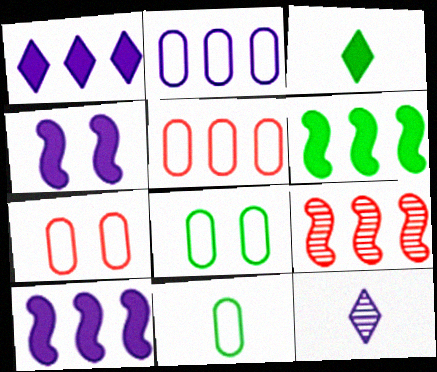[[2, 4, 12], 
[2, 7, 11], 
[6, 7, 12]]